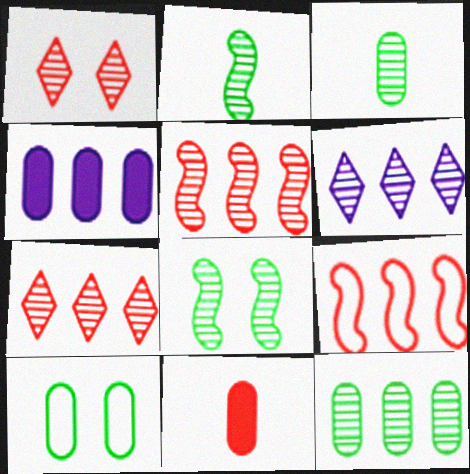[[1, 9, 11], 
[5, 6, 12]]